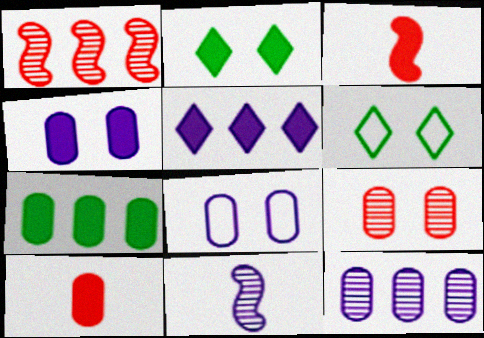[[3, 6, 12], 
[4, 7, 10], 
[5, 8, 11]]